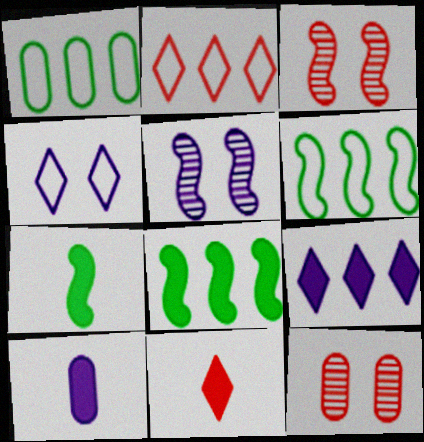[[1, 5, 11], 
[1, 10, 12], 
[7, 10, 11]]